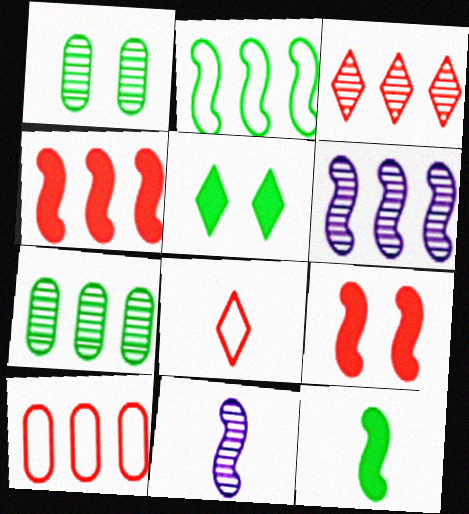[[1, 3, 11], 
[2, 4, 6], 
[2, 9, 11], 
[3, 4, 10], 
[3, 6, 7], 
[5, 10, 11]]